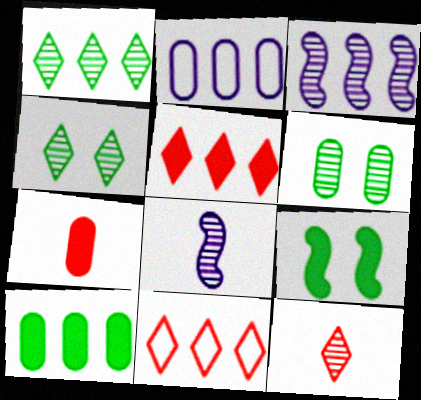[[2, 6, 7], 
[2, 9, 12], 
[3, 6, 12], 
[3, 10, 11]]